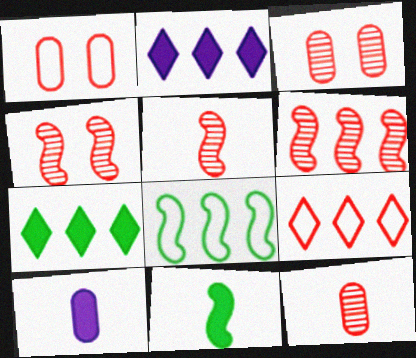[[4, 5, 6]]